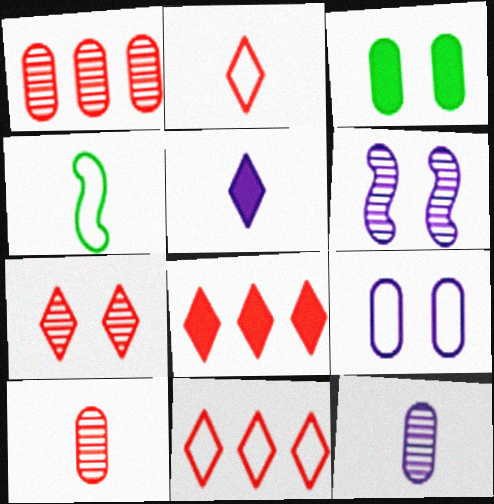[[2, 7, 8], 
[4, 5, 10], 
[4, 9, 11]]